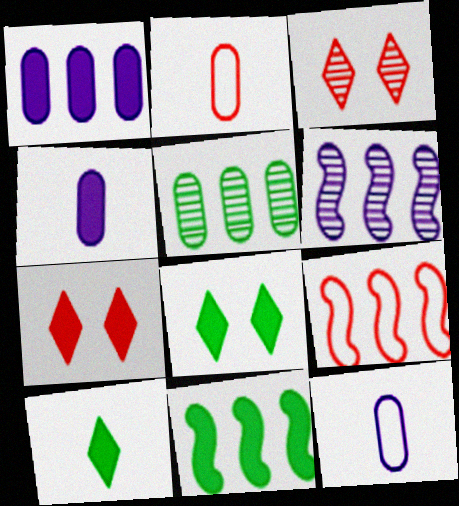[[2, 6, 8], 
[3, 11, 12], 
[4, 7, 11], 
[6, 9, 11]]